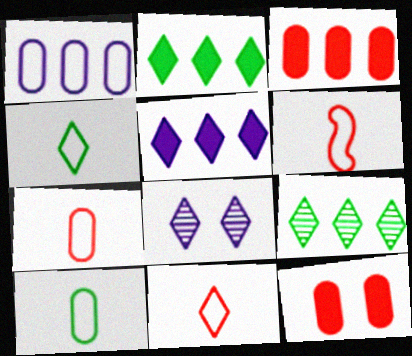[[2, 8, 11], 
[6, 7, 11]]